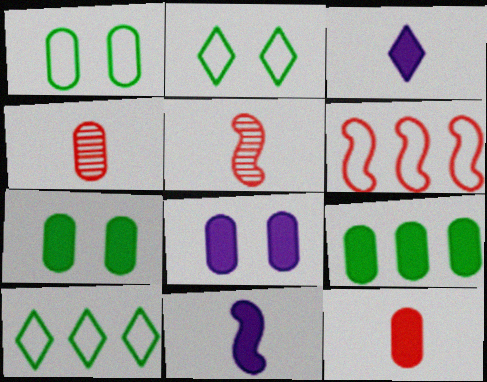[[5, 8, 10], 
[8, 9, 12]]